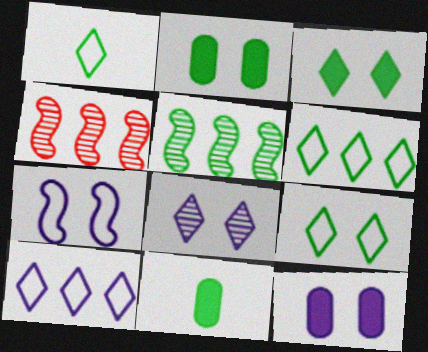[[1, 2, 5], 
[1, 4, 12], 
[1, 6, 9], 
[5, 9, 11], 
[7, 8, 12]]